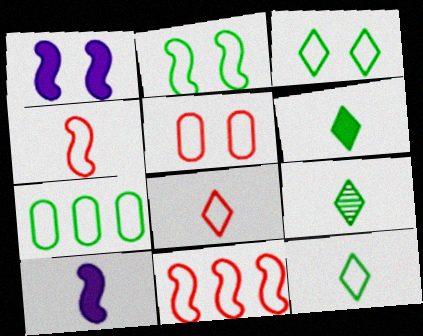[[2, 7, 12], 
[5, 8, 11], 
[6, 9, 12]]